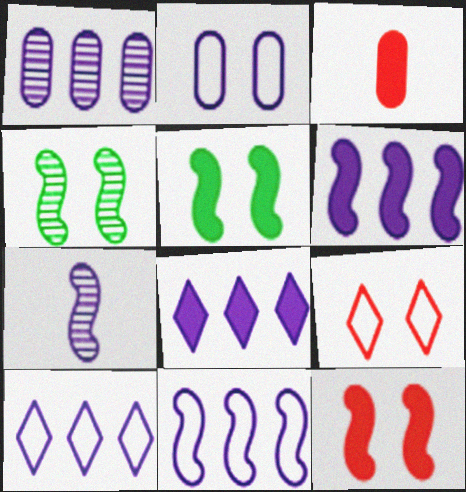[[1, 6, 10], 
[1, 8, 11], 
[2, 7, 8], 
[3, 4, 10], 
[3, 5, 8]]